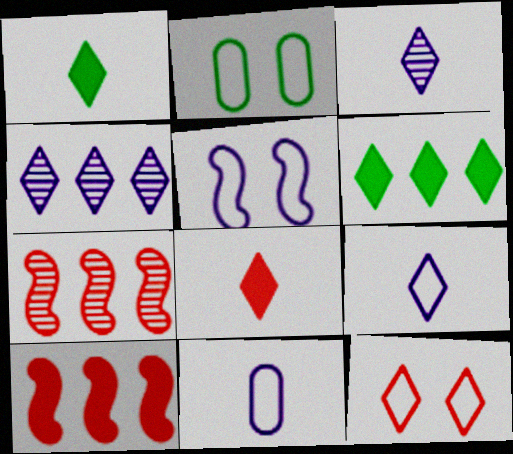[[1, 4, 12], 
[2, 3, 10], 
[2, 5, 12], 
[3, 6, 12]]